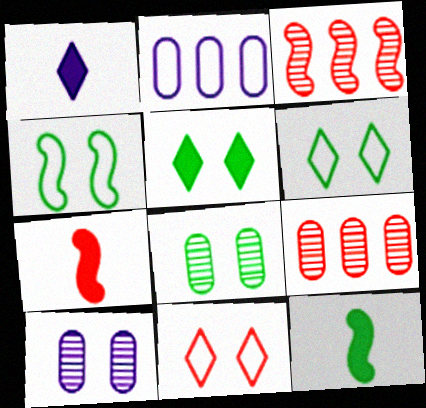[[1, 4, 9], 
[4, 5, 8], 
[7, 9, 11]]